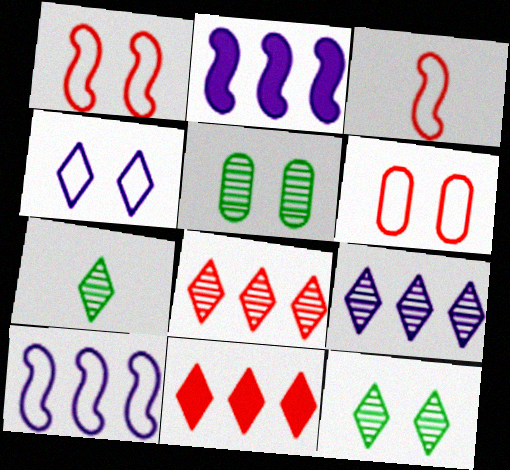[[2, 6, 7], 
[4, 7, 11]]